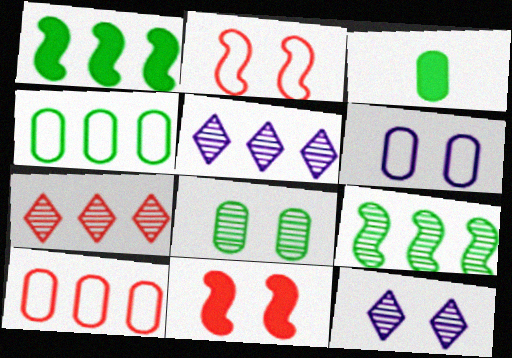[[1, 5, 10], 
[2, 3, 5], 
[3, 4, 8]]